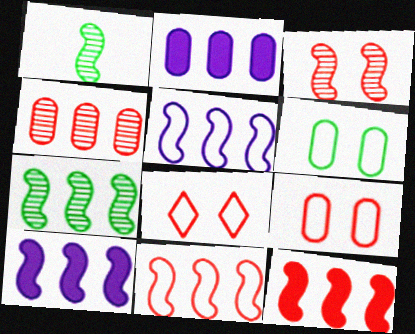[[1, 2, 8], 
[5, 7, 12], 
[7, 10, 11]]